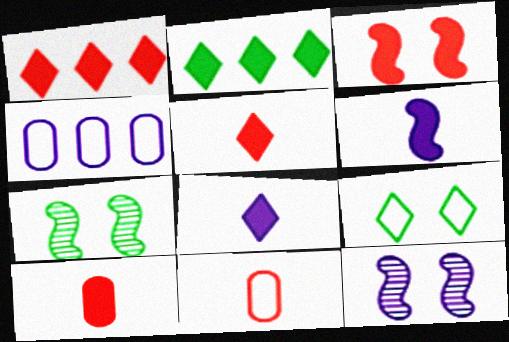[[1, 3, 10], 
[2, 11, 12], 
[4, 5, 7], 
[4, 8, 12]]